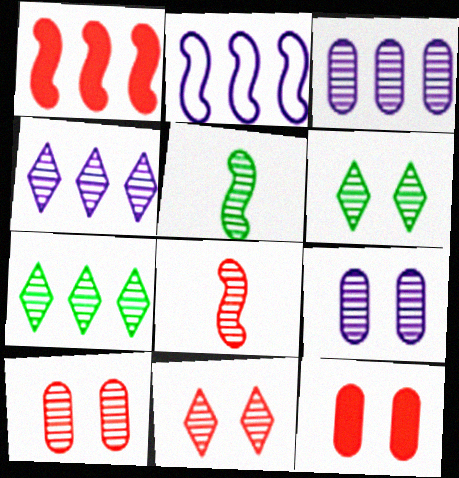[[3, 5, 11], 
[3, 6, 8], 
[4, 5, 10], 
[7, 8, 9]]